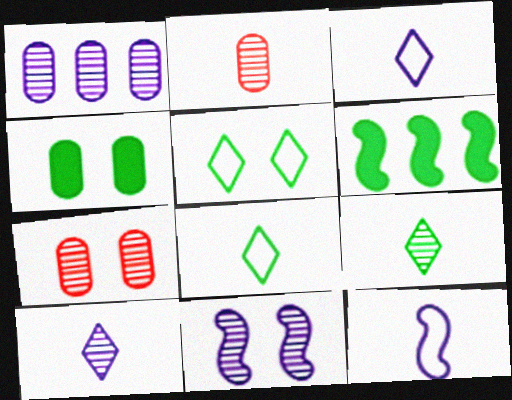[[1, 10, 11], 
[3, 6, 7]]